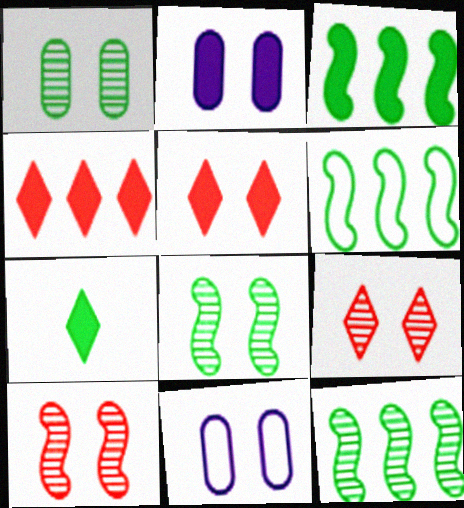[[1, 6, 7], 
[3, 6, 12], 
[5, 8, 11]]